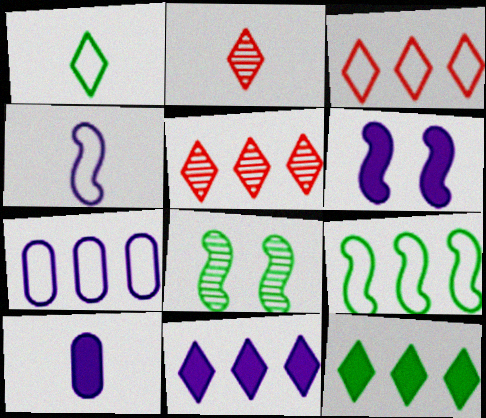[[3, 7, 9], 
[3, 8, 10], 
[6, 10, 11]]